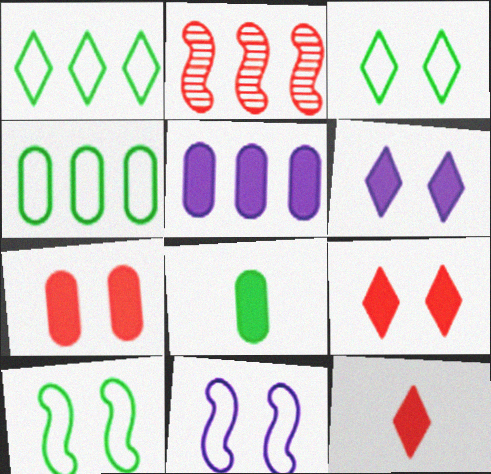[[1, 2, 5], 
[5, 7, 8]]